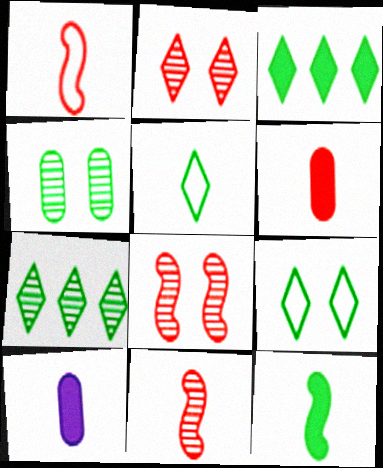[[5, 10, 11]]